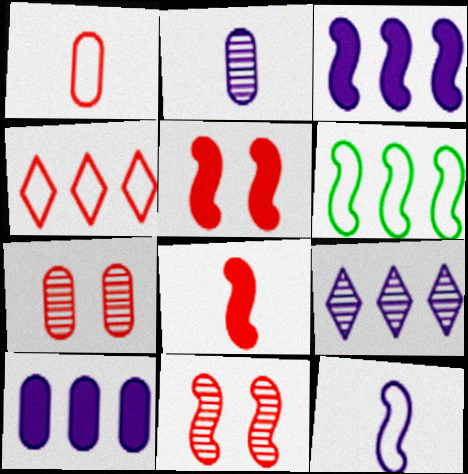[[4, 7, 8]]